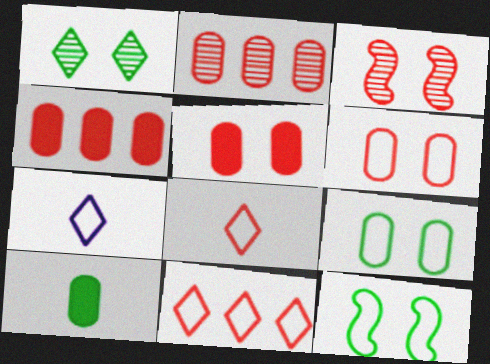[[3, 4, 8]]